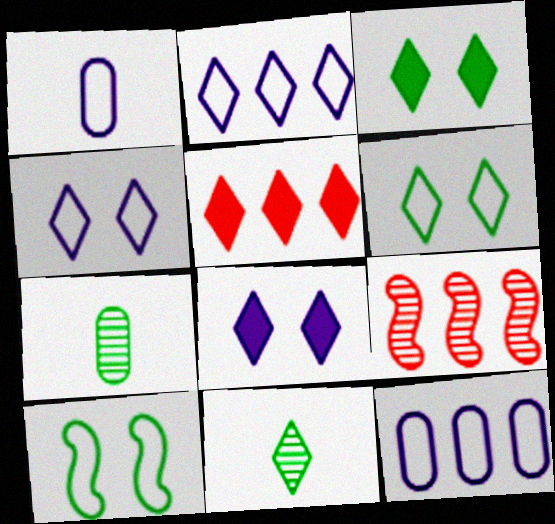[[1, 3, 9], 
[4, 5, 11]]